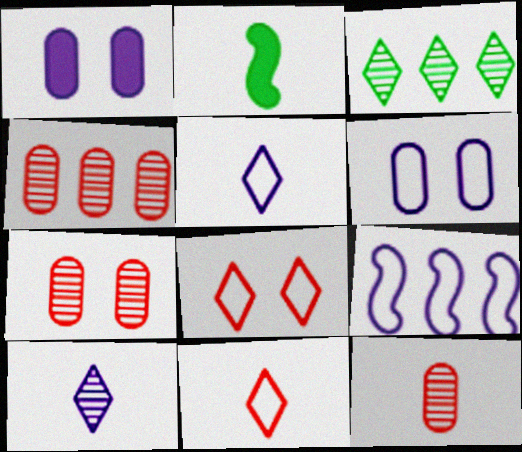[[1, 9, 10], 
[2, 5, 12], 
[4, 7, 12], 
[5, 6, 9]]